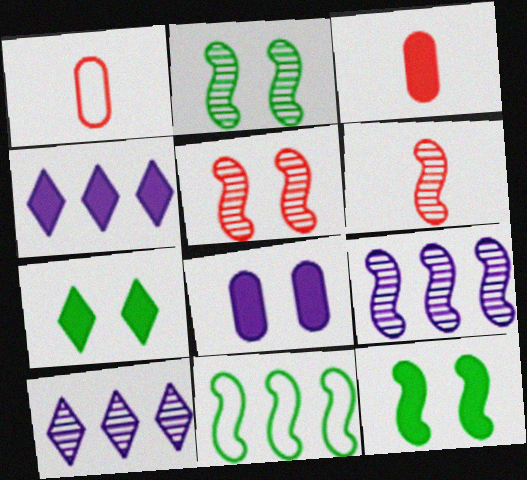[[1, 2, 4], 
[1, 7, 9], 
[1, 10, 12], 
[2, 6, 9], 
[3, 4, 12]]